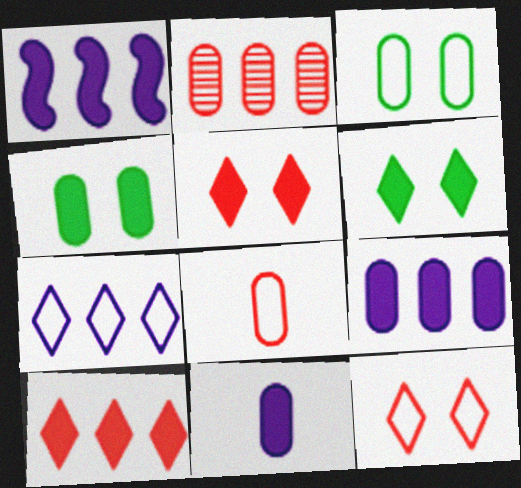[[2, 3, 11]]